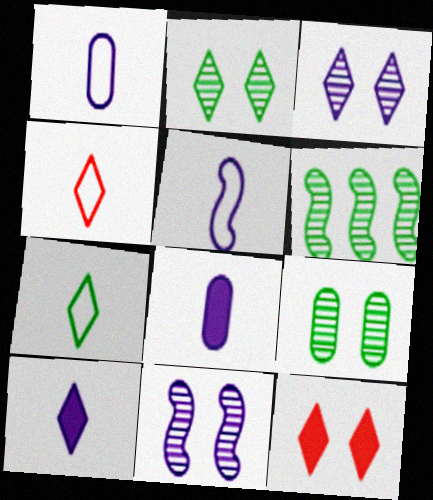[[1, 6, 12]]